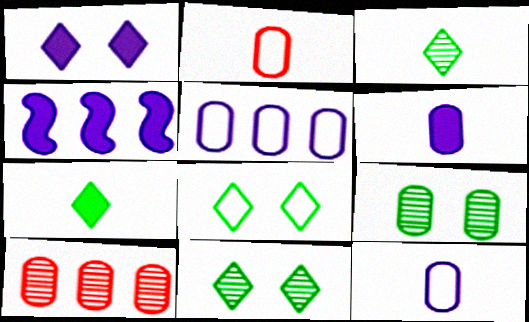[[1, 4, 6], 
[2, 4, 11]]